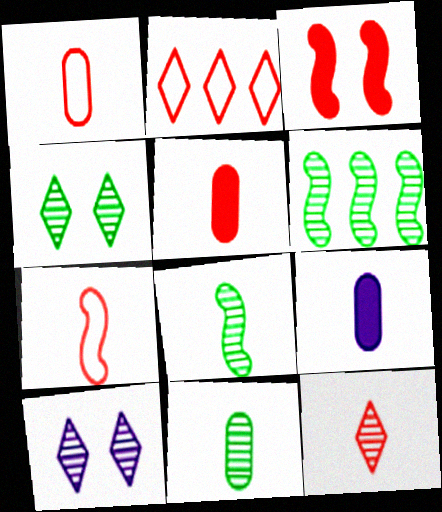[[1, 9, 11], 
[4, 6, 11], 
[5, 7, 12]]